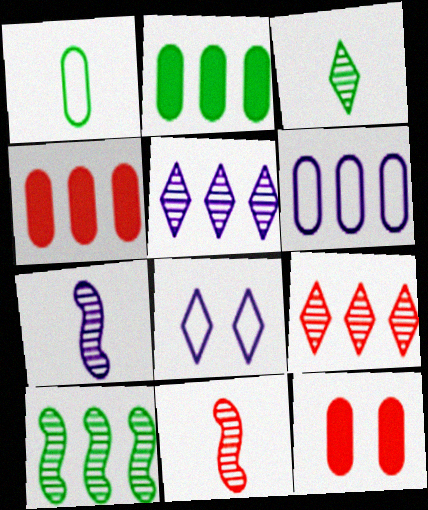[[2, 8, 11]]